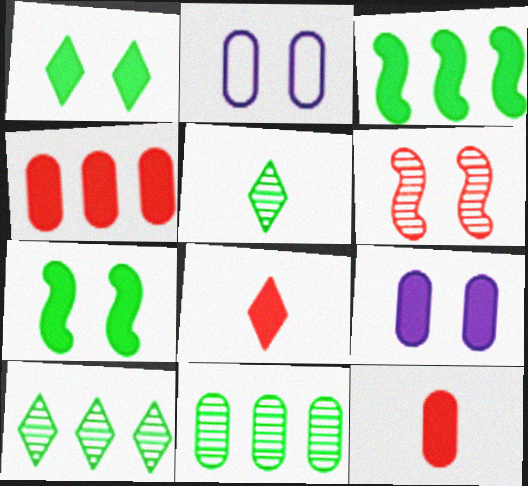[[1, 2, 6], 
[2, 11, 12], 
[3, 8, 9]]